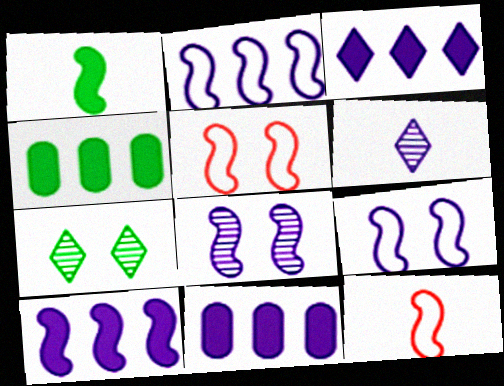[[3, 10, 11], 
[4, 5, 6], 
[6, 9, 11], 
[7, 11, 12]]